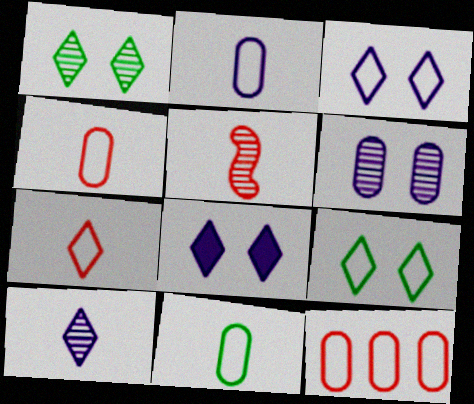[[2, 4, 11]]